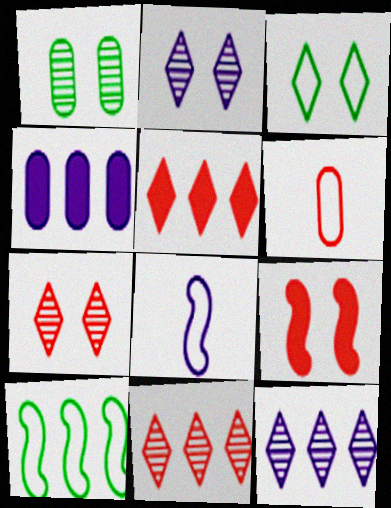[[1, 4, 6], 
[1, 5, 8], 
[2, 4, 8], 
[4, 10, 11], 
[6, 9, 11]]